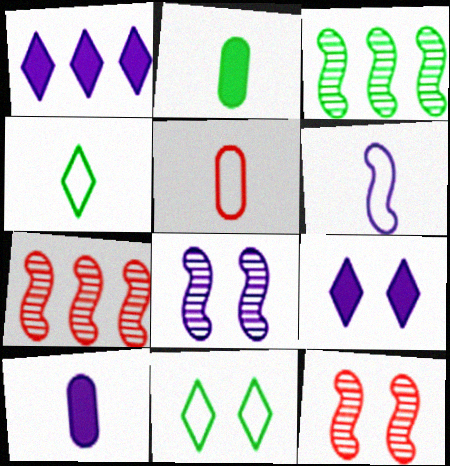[[2, 3, 11], 
[3, 5, 9], 
[4, 5, 6], 
[7, 10, 11]]